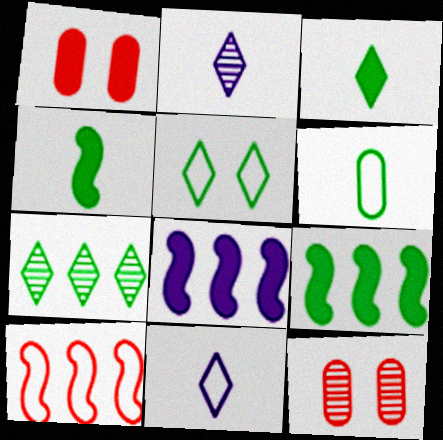[[1, 3, 8], 
[3, 5, 7], 
[9, 11, 12]]